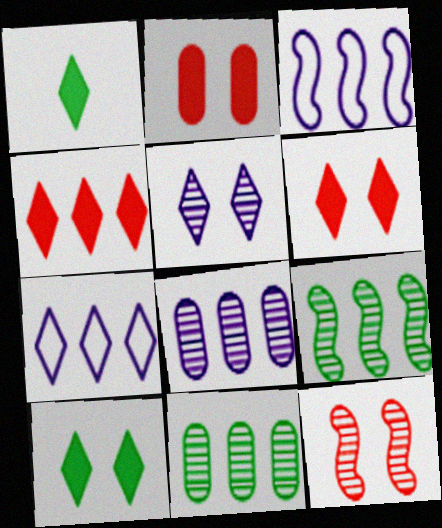[[3, 4, 11]]